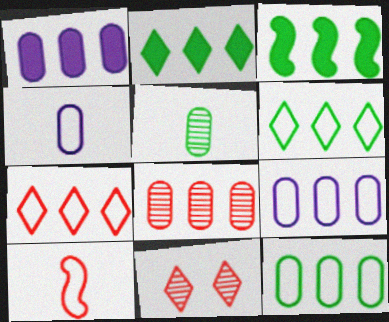[[1, 8, 12], 
[3, 4, 11]]